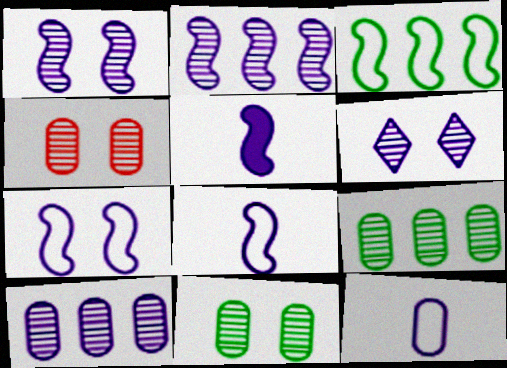[[2, 5, 7]]